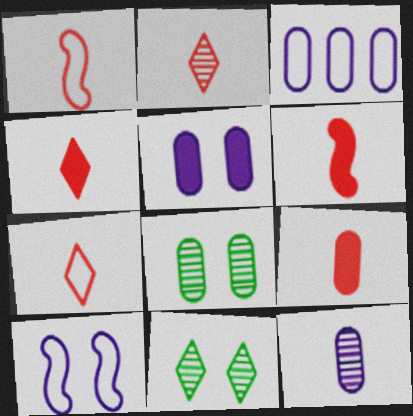[[1, 2, 9], 
[2, 4, 7], 
[3, 5, 12], 
[3, 6, 11], 
[3, 8, 9], 
[4, 6, 9]]